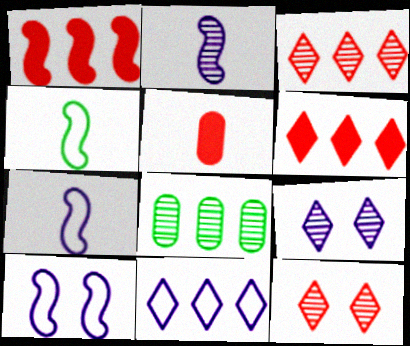[[1, 8, 11], 
[2, 8, 12]]